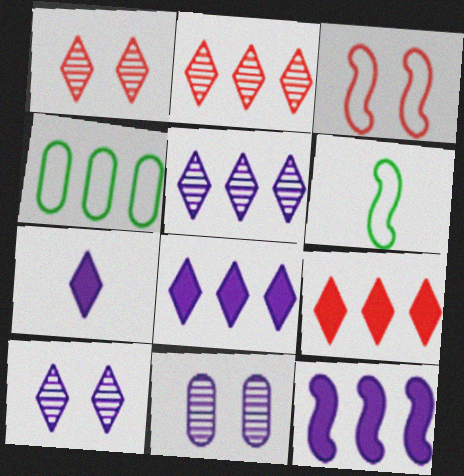[[2, 4, 12], 
[6, 9, 11]]